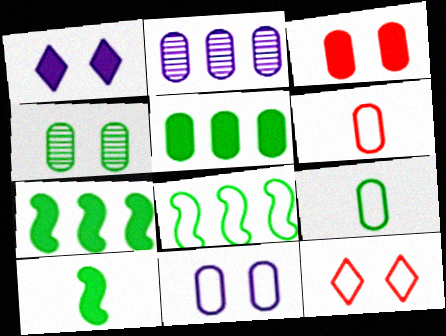[[2, 3, 9], 
[2, 10, 12], 
[3, 4, 11], 
[4, 5, 9]]